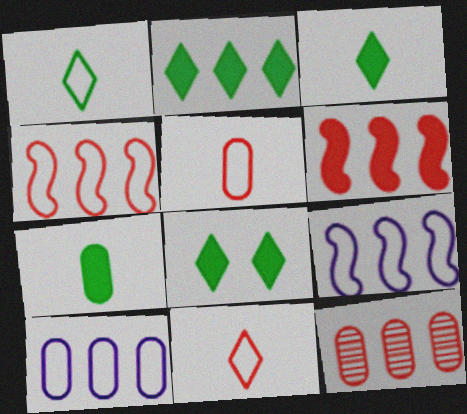[[2, 3, 8], 
[2, 9, 12]]